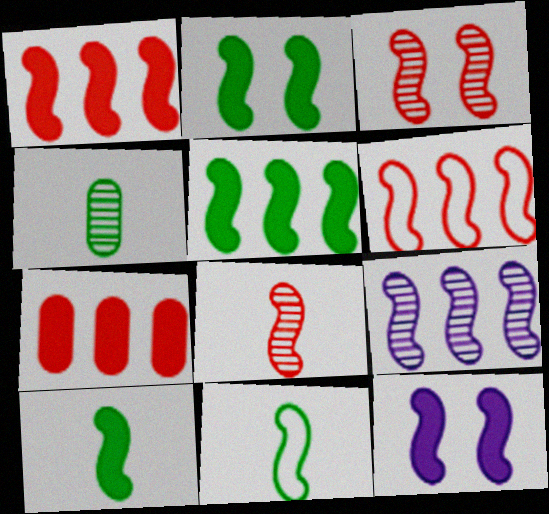[[1, 10, 12], 
[2, 5, 10], 
[5, 6, 9]]